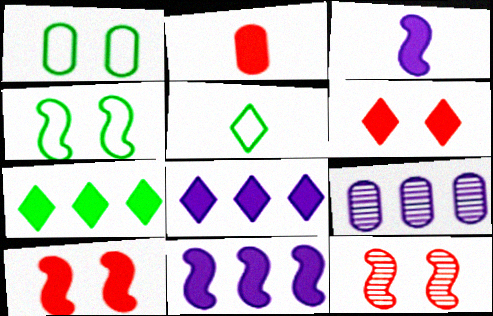[[1, 2, 9], 
[5, 9, 10]]